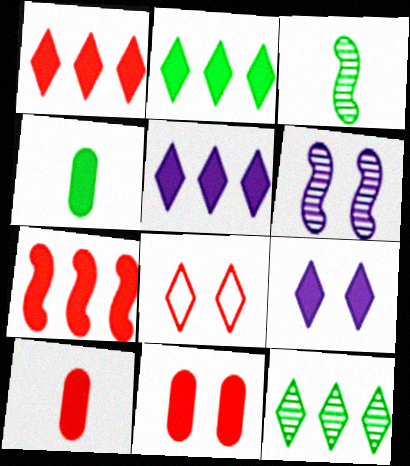[[1, 2, 5], 
[4, 7, 9]]